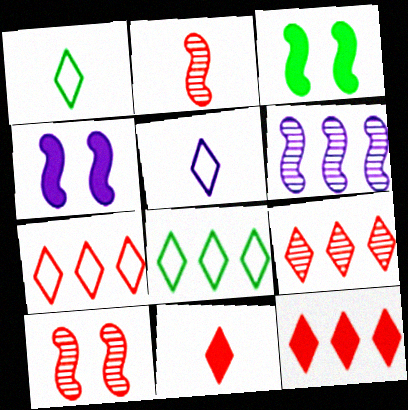[[7, 9, 12]]